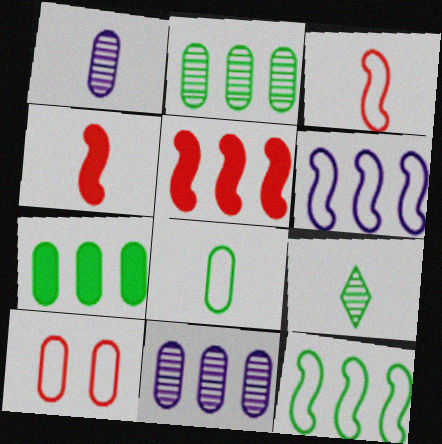[[1, 7, 10]]